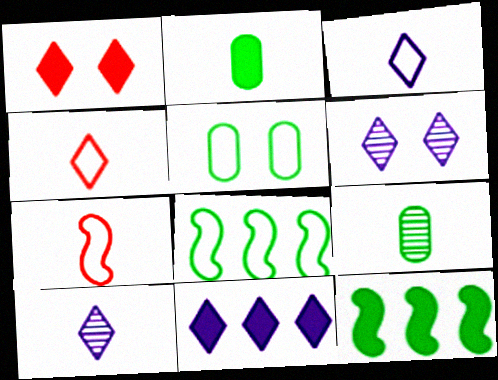[[2, 7, 10], 
[3, 6, 11]]